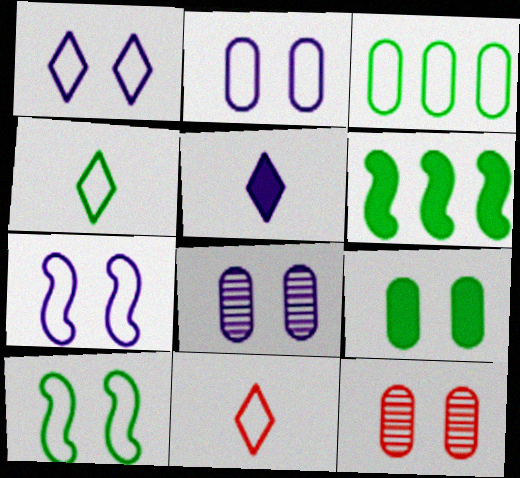[[1, 2, 7], 
[2, 9, 12], 
[3, 4, 10], 
[3, 7, 11], 
[6, 8, 11]]